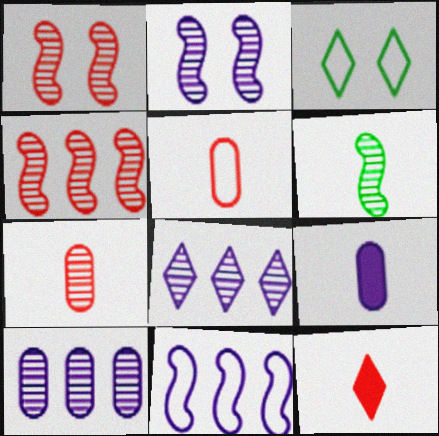[[2, 4, 6], 
[3, 4, 9], 
[3, 5, 11], 
[3, 8, 12]]